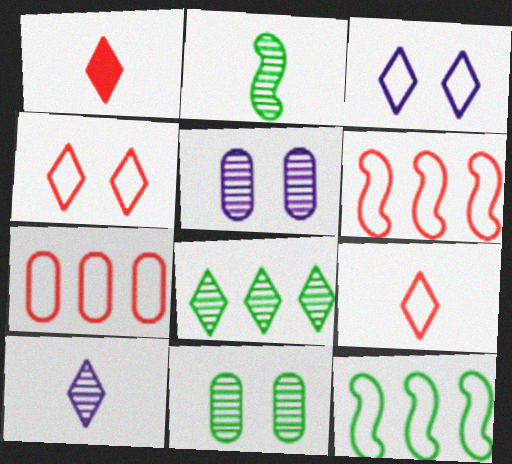[[1, 3, 8], 
[1, 5, 12], 
[2, 8, 11]]